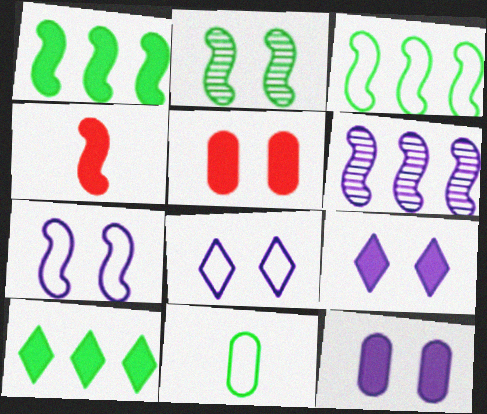[[2, 5, 8], 
[2, 10, 11], 
[4, 10, 12]]